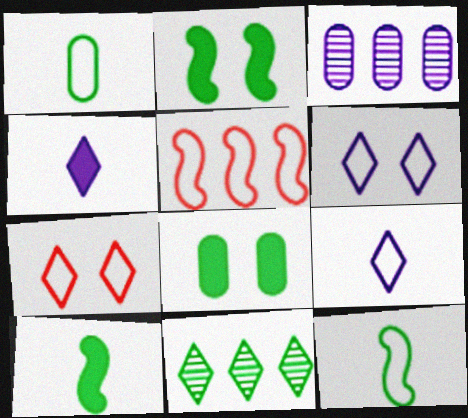[[1, 2, 11], 
[1, 5, 6], 
[3, 7, 10], 
[4, 7, 11], 
[8, 11, 12]]